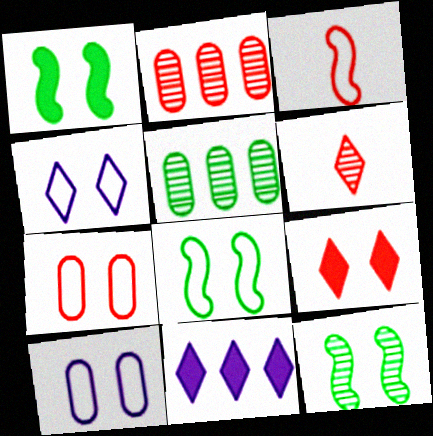[[1, 8, 12], 
[2, 3, 9], 
[4, 7, 8], 
[9, 10, 12]]